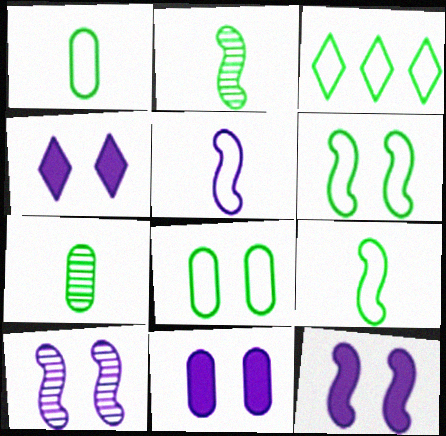[[1, 3, 6], 
[3, 8, 9], 
[4, 11, 12]]